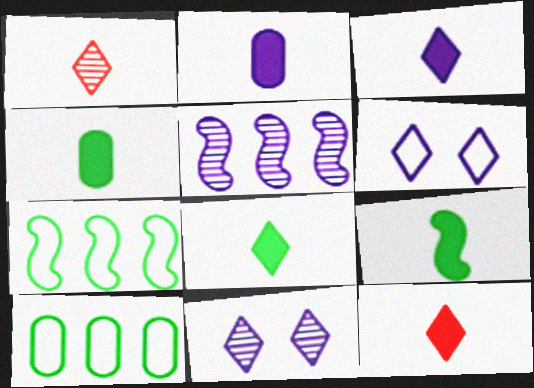[[2, 5, 6], 
[2, 9, 12], 
[3, 8, 12], 
[4, 8, 9]]